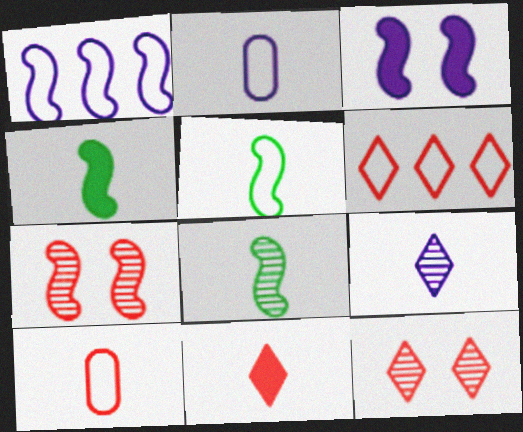[[1, 4, 7], 
[2, 8, 11], 
[4, 5, 8], 
[4, 9, 10], 
[6, 11, 12]]